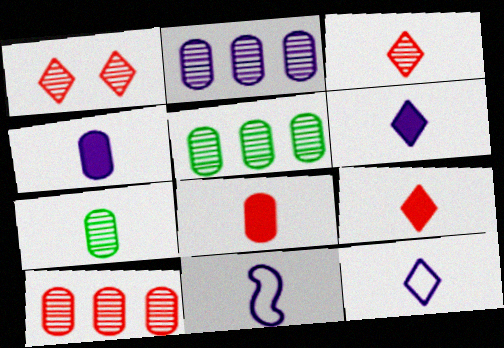[[2, 5, 10], 
[7, 9, 11]]